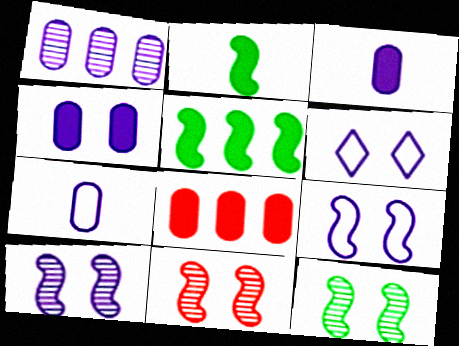[[1, 4, 7], 
[4, 6, 10], 
[10, 11, 12]]